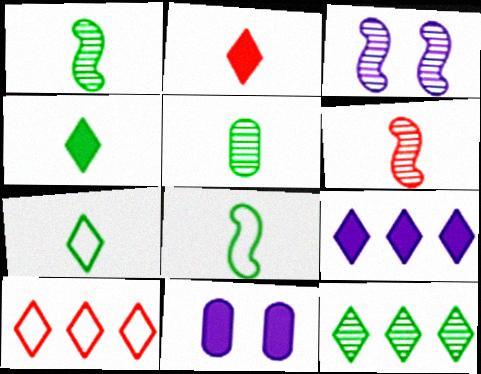[[1, 10, 11], 
[4, 5, 8], 
[9, 10, 12]]